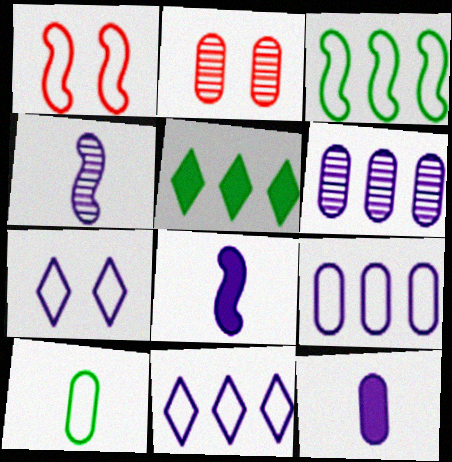[[1, 10, 11], 
[6, 7, 8]]